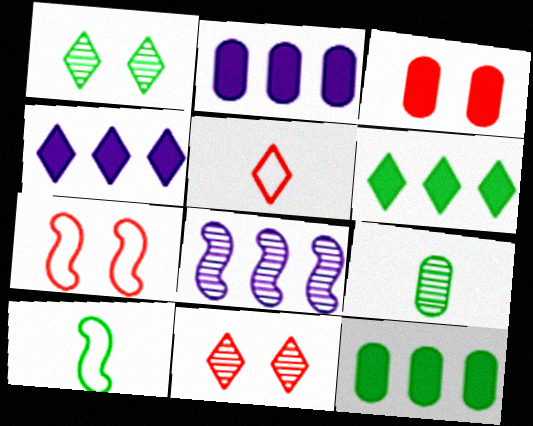[[1, 4, 5], 
[1, 10, 12], 
[2, 10, 11], 
[3, 7, 11], 
[4, 7, 9], 
[8, 9, 11]]